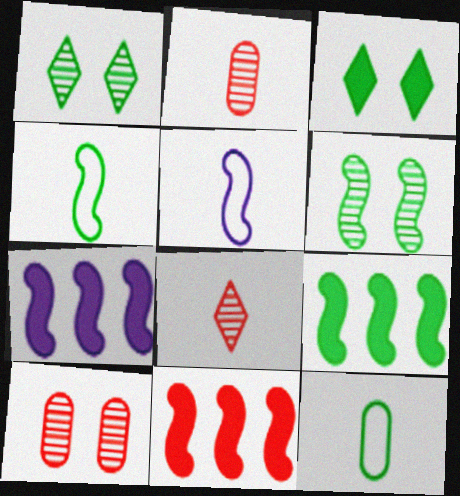[[1, 9, 12], 
[4, 6, 9], 
[5, 6, 11], 
[7, 9, 11]]